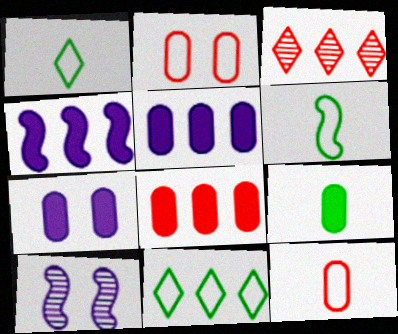[[1, 8, 10], 
[3, 6, 7], 
[7, 8, 9]]